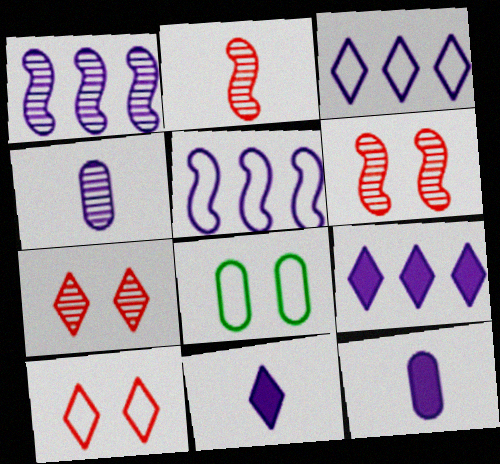[[2, 8, 9]]